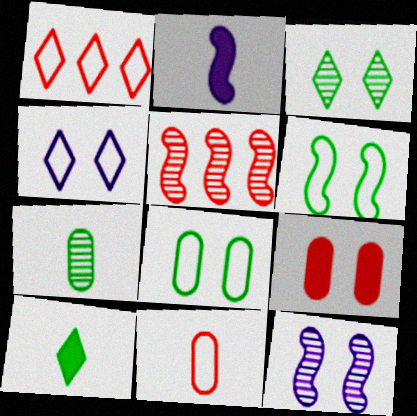[[2, 5, 6]]